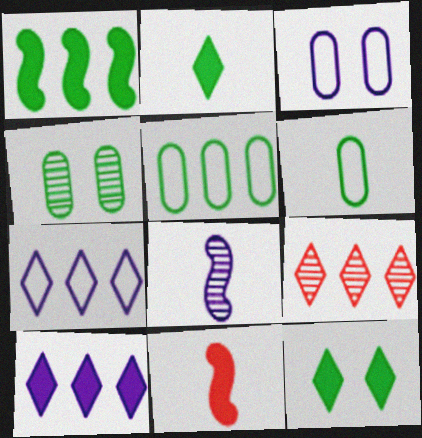[[3, 8, 10], 
[4, 7, 11], 
[4, 8, 9]]